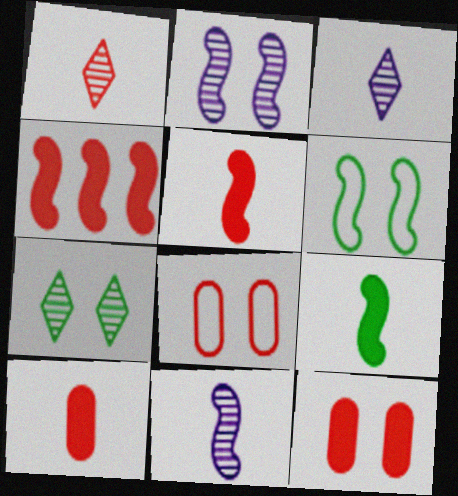[[1, 4, 8], 
[4, 6, 11]]